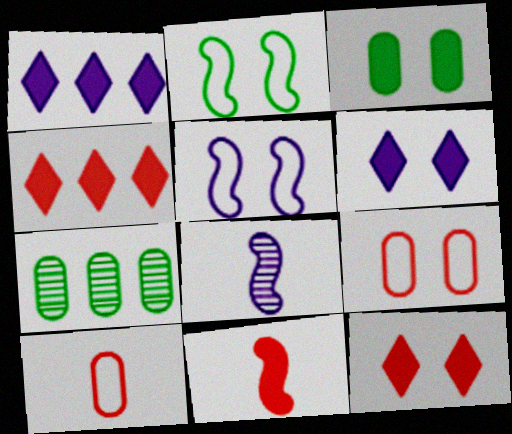[[1, 3, 11]]